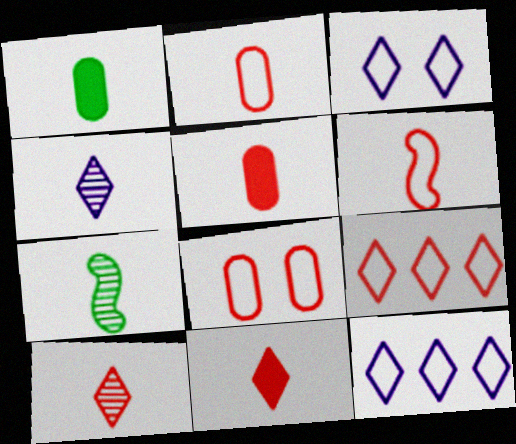[[1, 4, 6], 
[5, 6, 10], 
[6, 8, 9]]